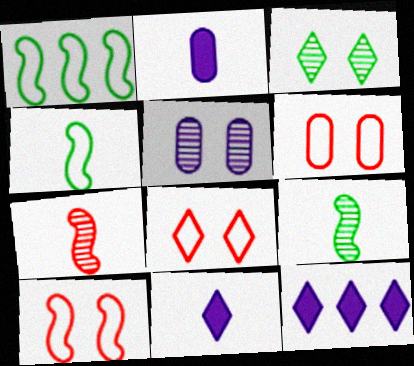[[6, 8, 10], 
[6, 9, 12]]